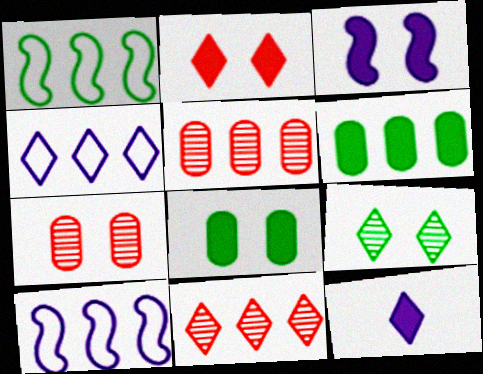[[1, 7, 12], 
[2, 3, 8], 
[6, 10, 11]]